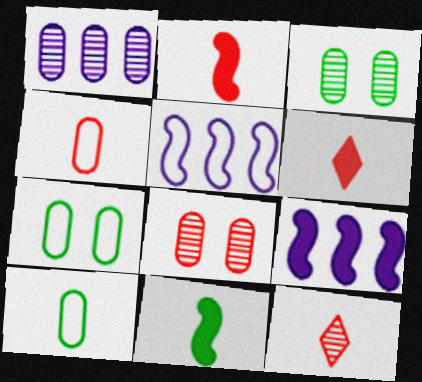[[2, 4, 12], 
[3, 5, 6], 
[7, 9, 12]]